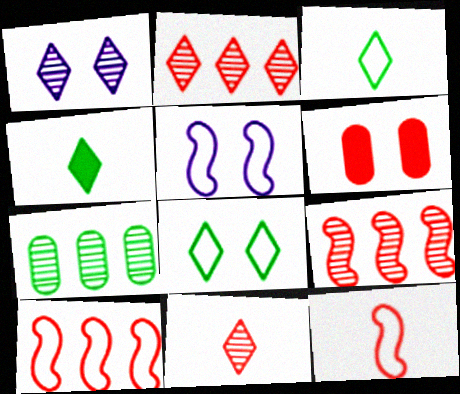[[2, 6, 12], 
[6, 10, 11]]